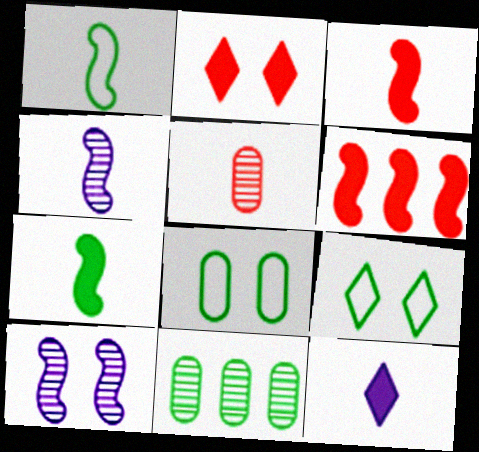[[1, 3, 4], 
[1, 5, 12], 
[1, 6, 10], 
[2, 8, 10], 
[7, 9, 11]]